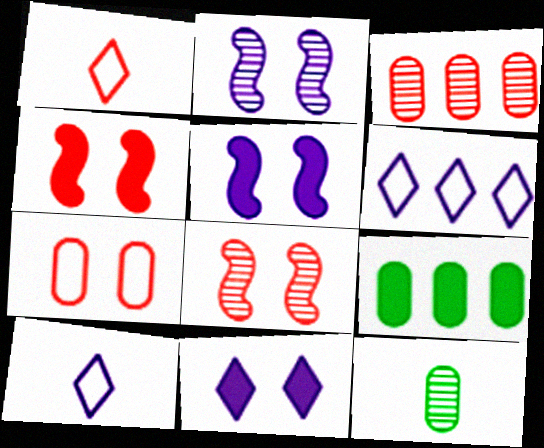[[1, 2, 9], 
[1, 3, 4], 
[4, 6, 12], 
[8, 9, 10]]